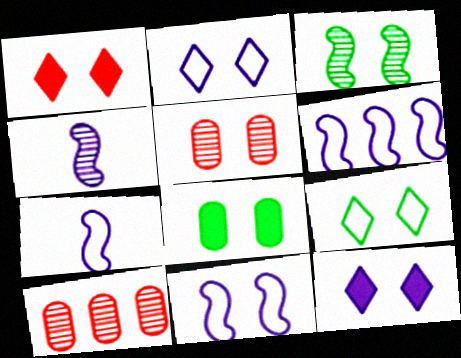[[3, 8, 9], 
[6, 7, 11]]